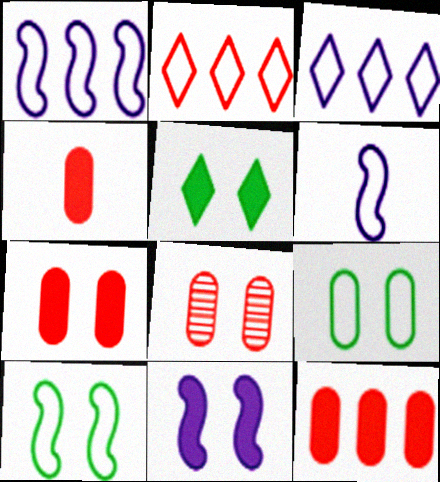[[2, 6, 9], 
[4, 7, 12], 
[5, 7, 11]]